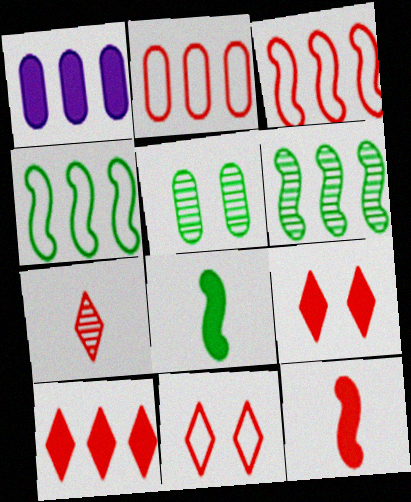[[1, 8, 9], 
[7, 10, 11]]